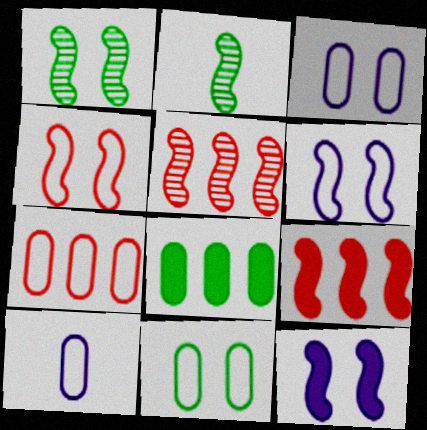[[1, 4, 12], 
[2, 6, 9], 
[7, 10, 11]]